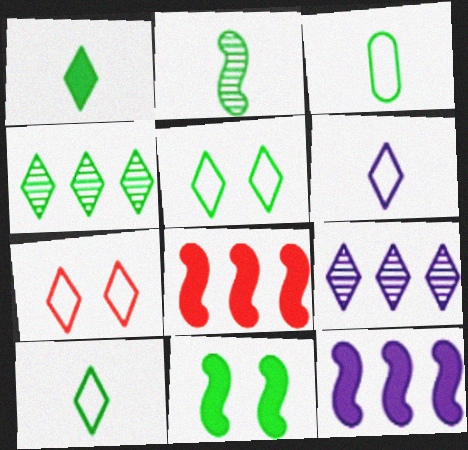[[1, 2, 3], 
[1, 4, 5], 
[1, 7, 9], 
[3, 4, 11]]